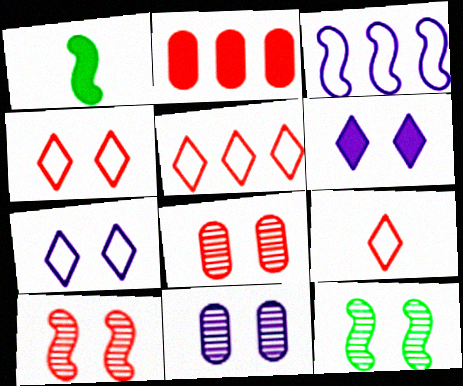[[1, 2, 6], 
[1, 3, 10], 
[1, 5, 11], 
[2, 9, 10], 
[4, 5, 9]]